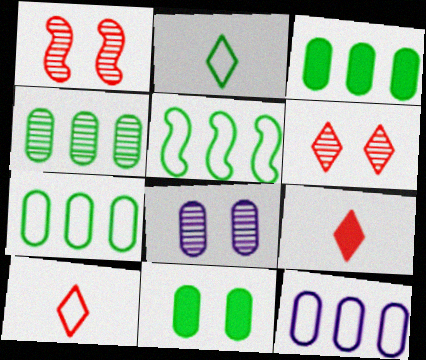[[3, 4, 7], 
[5, 8, 9]]